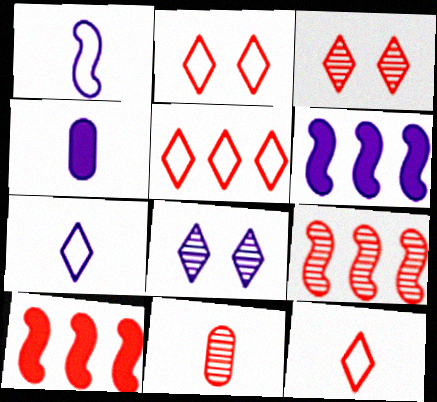[[2, 5, 12], 
[2, 10, 11], 
[3, 9, 11]]